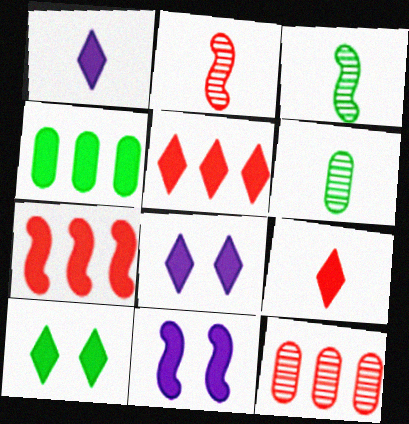[[1, 5, 10], 
[4, 9, 11]]